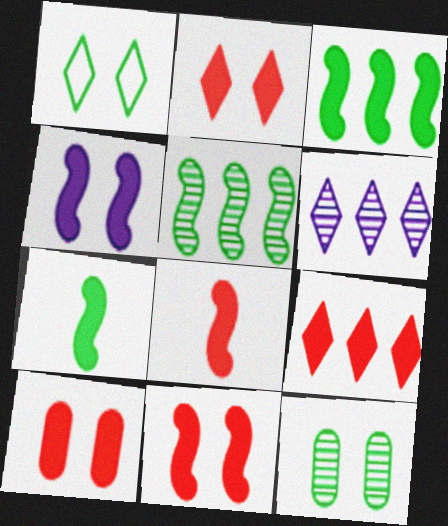[[2, 10, 11], 
[3, 4, 8], 
[8, 9, 10]]